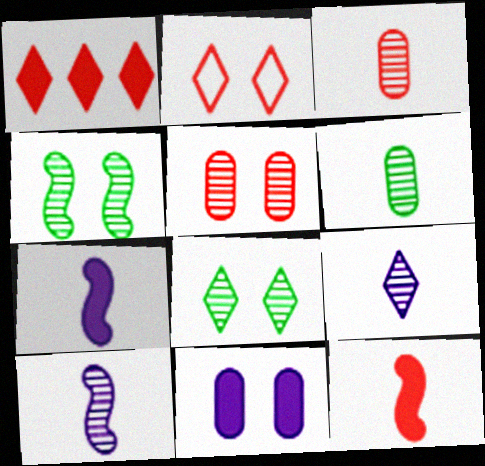[[2, 4, 11]]